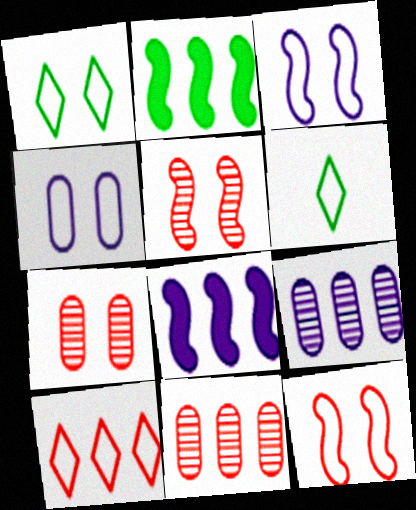[[1, 4, 12], 
[2, 9, 10], 
[6, 7, 8]]